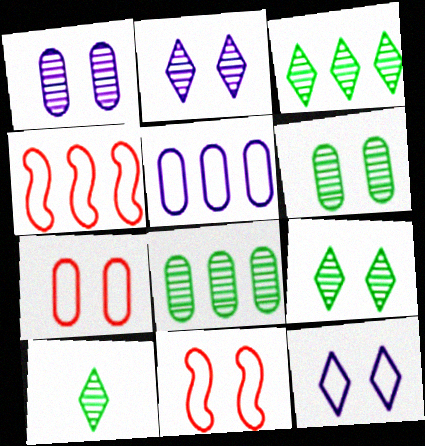[[3, 9, 10]]